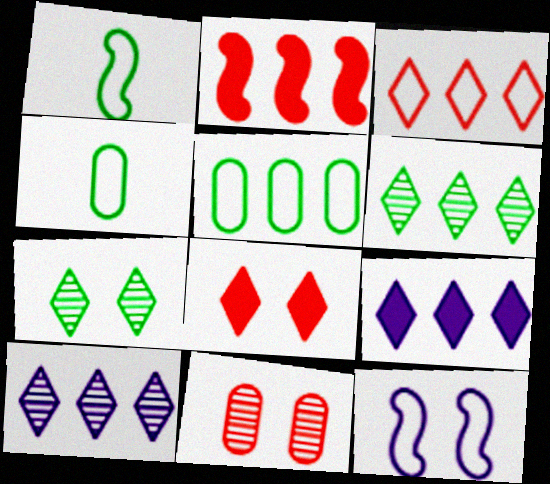[[1, 9, 11], 
[2, 5, 10], 
[3, 4, 12], 
[3, 6, 9]]